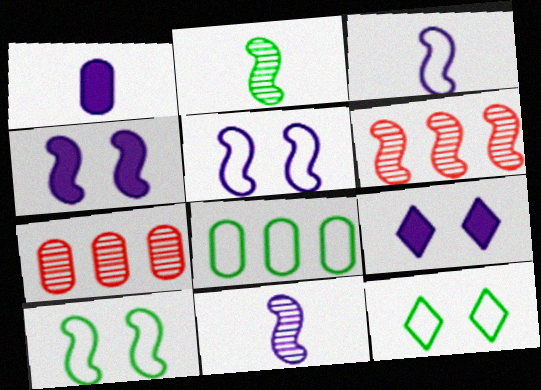[[1, 6, 12]]